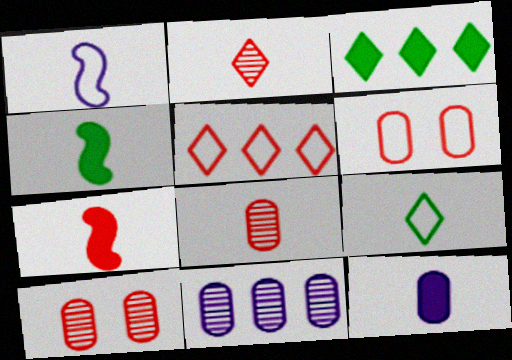[[1, 3, 10], 
[5, 7, 10]]